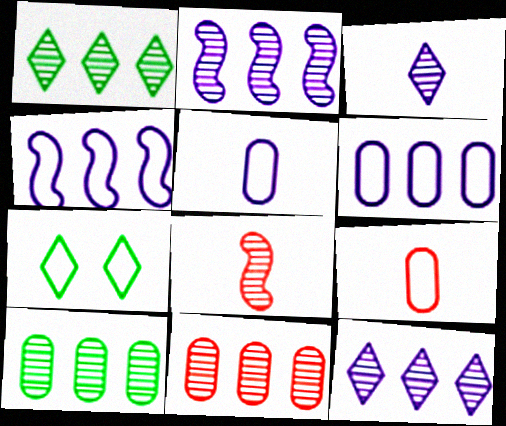[[1, 2, 11], 
[4, 7, 9]]